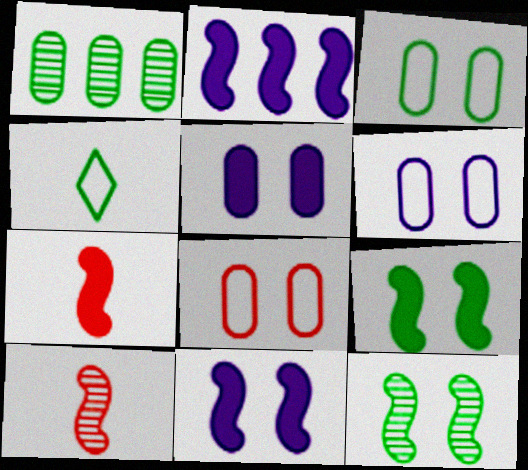[[1, 4, 9], 
[2, 7, 9], 
[3, 6, 8]]